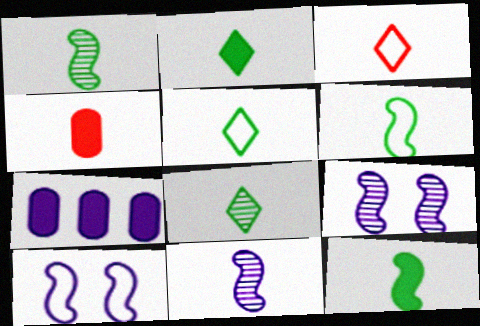[[1, 6, 12], 
[2, 5, 8], 
[4, 5, 11]]